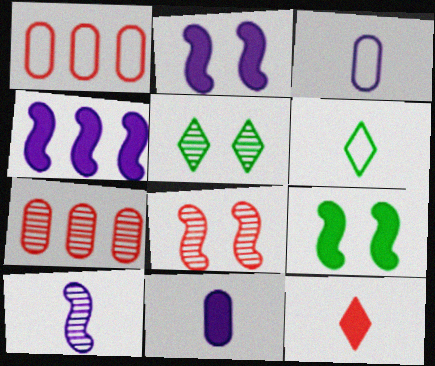[[1, 8, 12], 
[2, 6, 7], 
[5, 7, 10]]